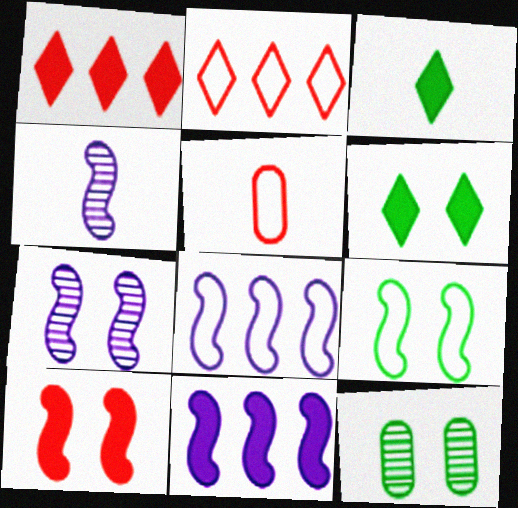[[3, 4, 5], 
[6, 9, 12], 
[7, 9, 10]]